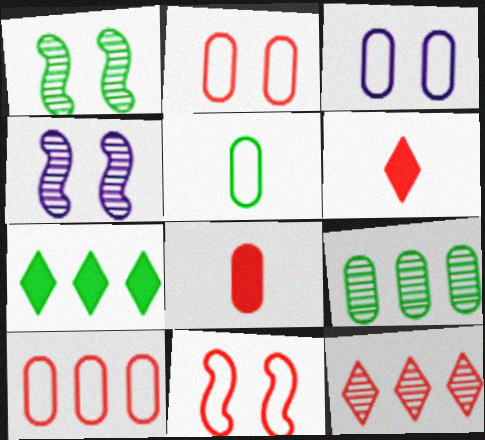[[1, 5, 7], 
[3, 5, 10], 
[3, 8, 9], 
[8, 11, 12]]